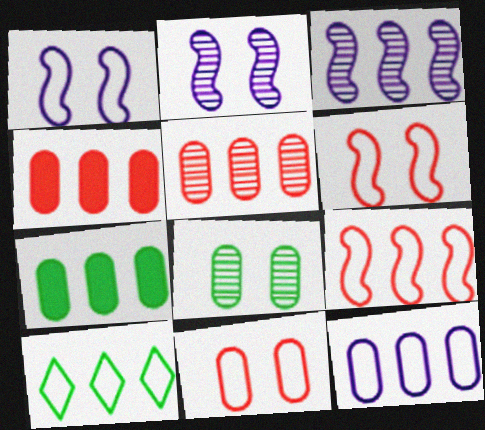[[3, 4, 10], 
[5, 7, 12], 
[9, 10, 12]]